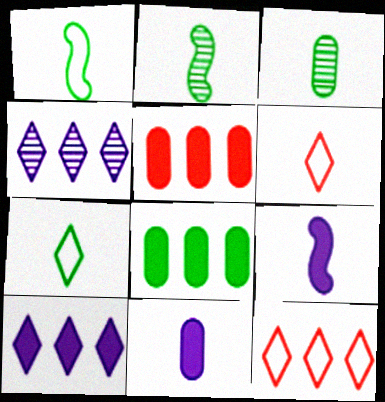[[2, 6, 11], 
[3, 6, 9]]